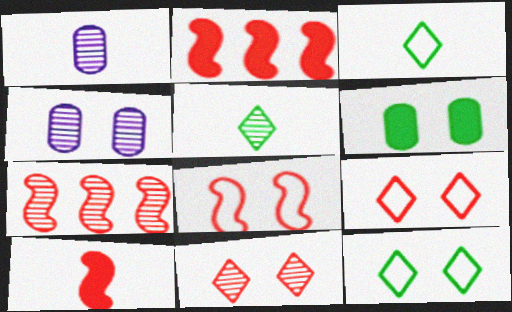[[1, 2, 12], 
[1, 3, 10], 
[2, 3, 4], 
[4, 5, 7], 
[7, 8, 10]]